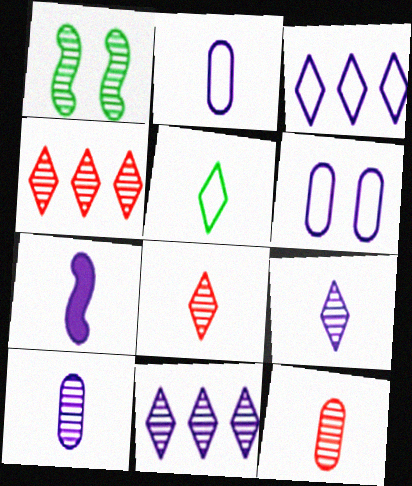[[1, 4, 10], 
[1, 11, 12], 
[2, 7, 9], 
[5, 7, 12], 
[6, 7, 11]]